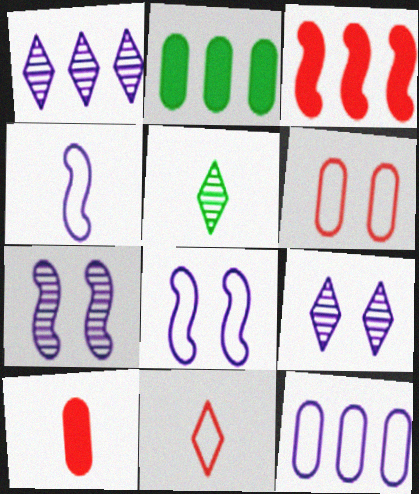[[2, 7, 11], 
[4, 5, 10]]